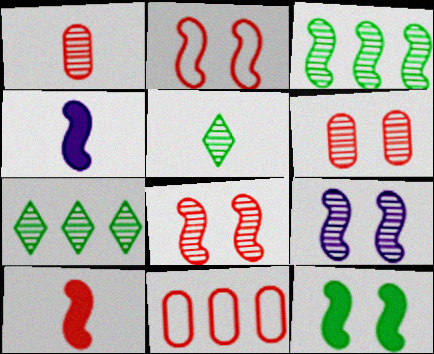[[1, 7, 9], 
[2, 3, 4], 
[2, 9, 12]]